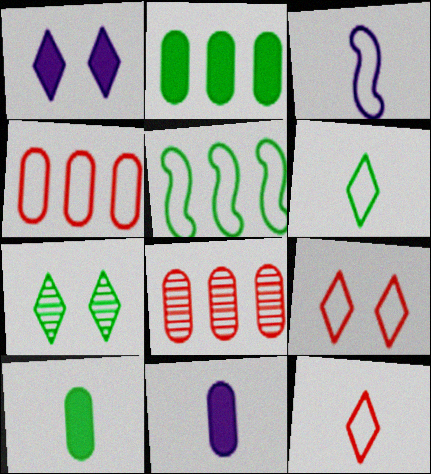[[1, 7, 9], 
[5, 7, 10]]